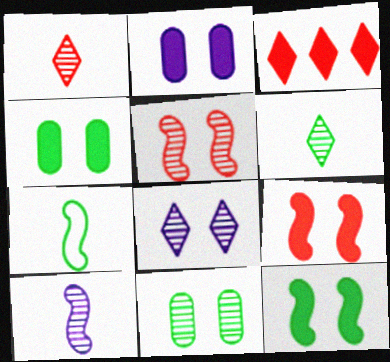[[5, 8, 11]]